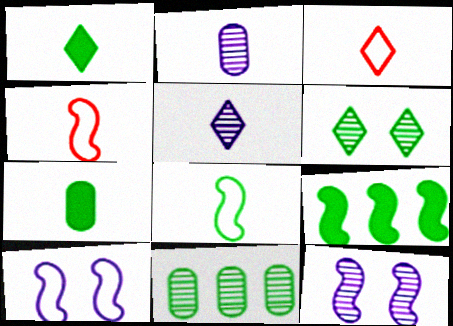[[1, 2, 4], 
[1, 3, 5], 
[4, 5, 7], 
[4, 9, 12]]